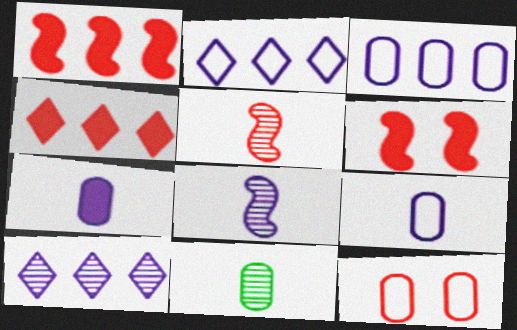[[2, 6, 11], 
[4, 5, 12]]